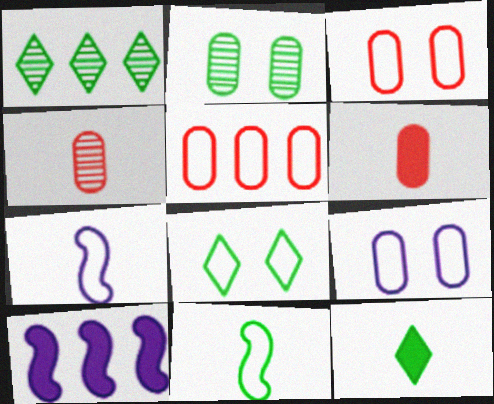[[1, 5, 10], 
[1, 8, 12], 
[4, 7, 12], 
[4, 8, 10], 
[5, 7, 8]]